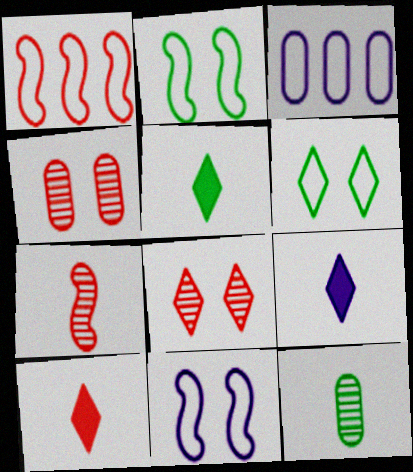[[1, 4, 10], 
[5, 9, 10]]